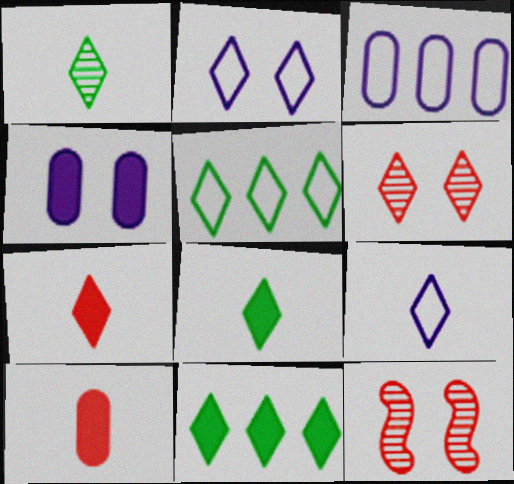[[1, 7, 9], 
[3, 8, 12], 
[6, 9, 11]]